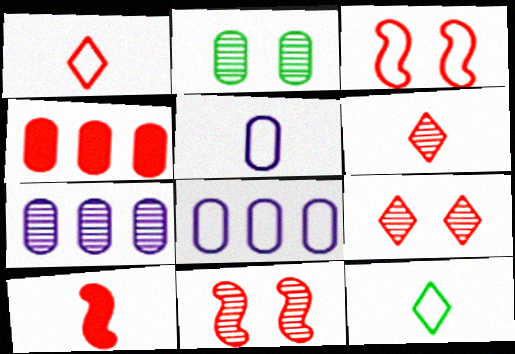[[1, 4, 11], 
[2, 4, 5], 
[3, 4, 6], 
[3, 8, 12]]